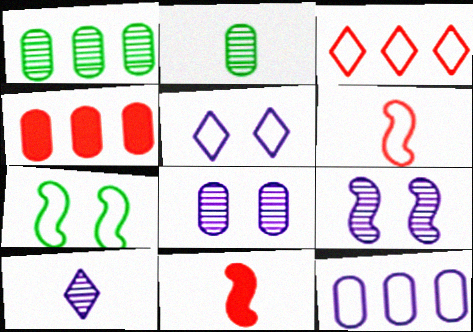[[1, 4, 12], 
[1, 5, 11], 
[4, 7, 10]]